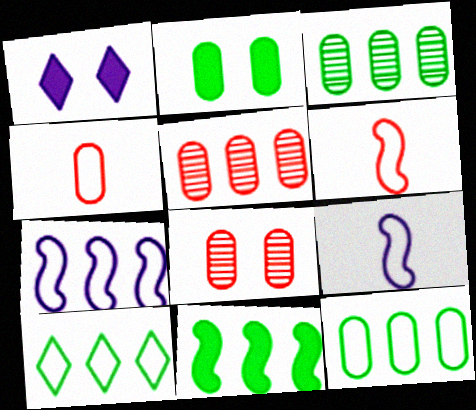[[1, 3, 6], 
[3, 10, 11]]